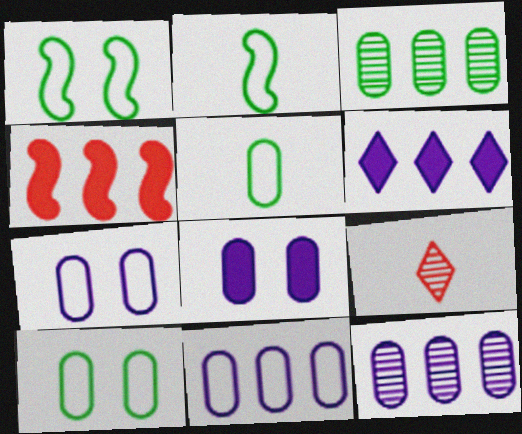[]